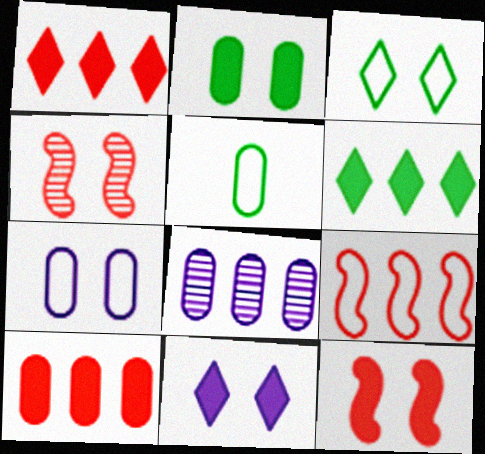[[2, 11, 12], 
[6, 8, 9]]